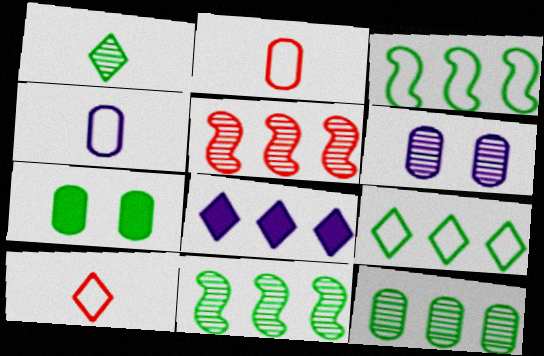[[1, 3, 7], 
[1, 5, 6]]